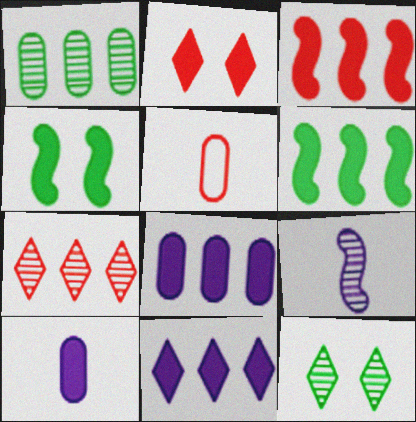[[2, 6, 10]]